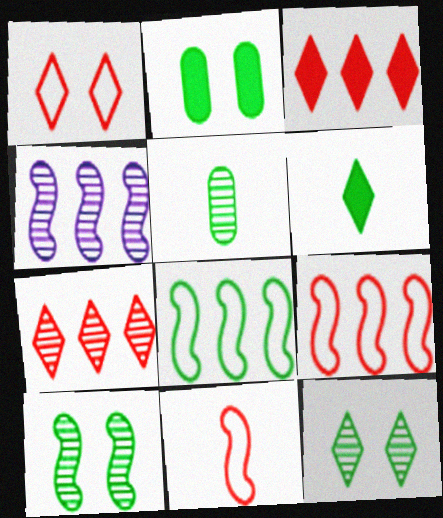[]